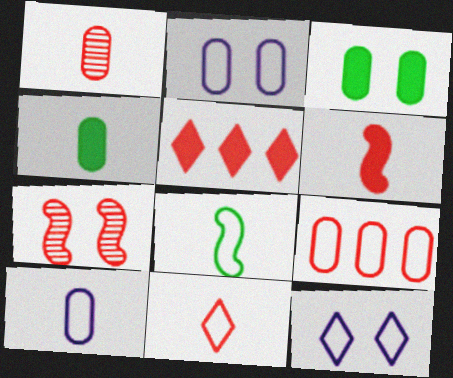[[1, 4, 10], 
[1, 6, 11], 
[3, 7, 12], 
[8, 9, 12], 
[8, 10, 11]]